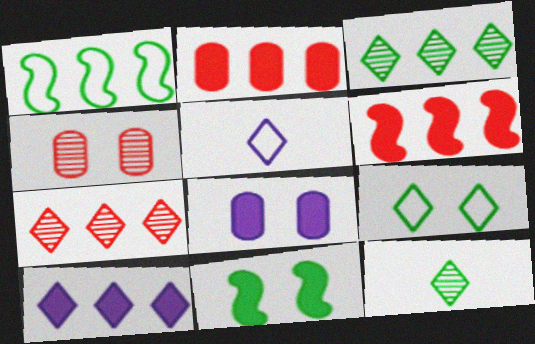[]